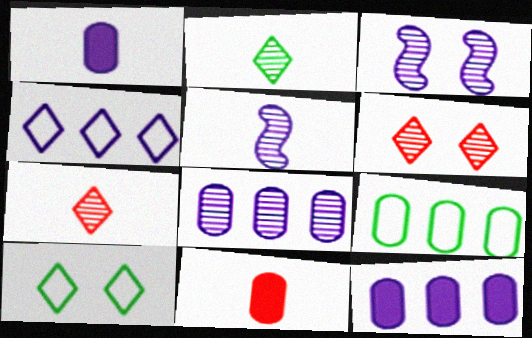[[1, 3, 4]]